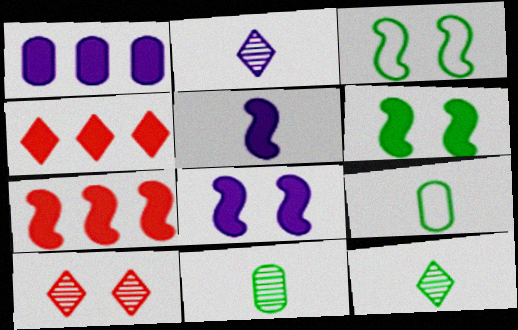[[5, 6, 7]]